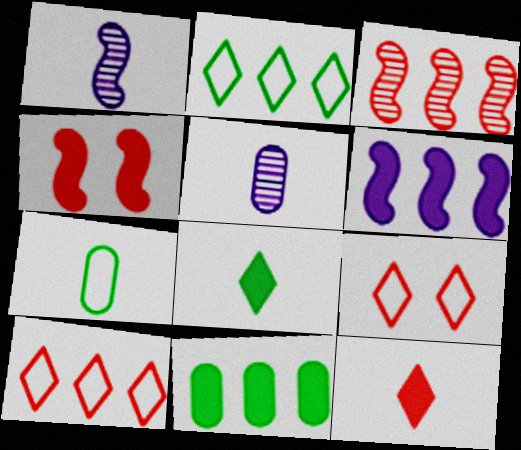[[1, 7, 12], 
[1, 9, 11], 
[2, 4, 5]]